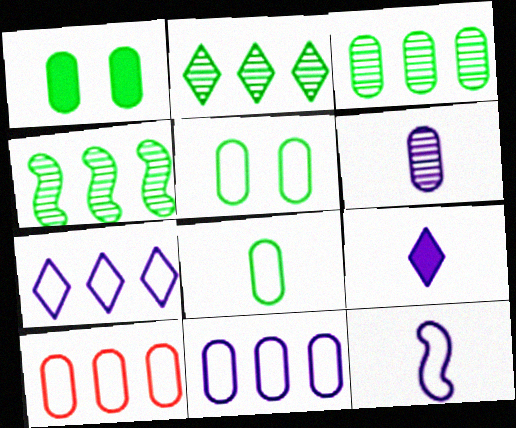[[1, 3, 8], 
[1, 6, 10], 
[2, 3, 4], 
[6, 9, 12]]